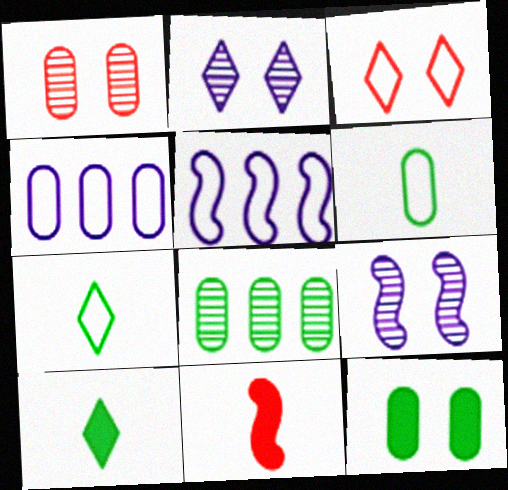[[1, 5, 10], 
[3, 5, 6], 
[3, 9, 12], 
[6, 8, 12]]